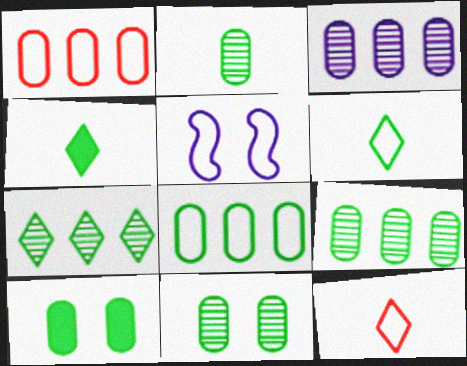[[1, 5, 6], 
[2, 8, 10], 
[2, 9, 11], 
[5, 8, 12]]